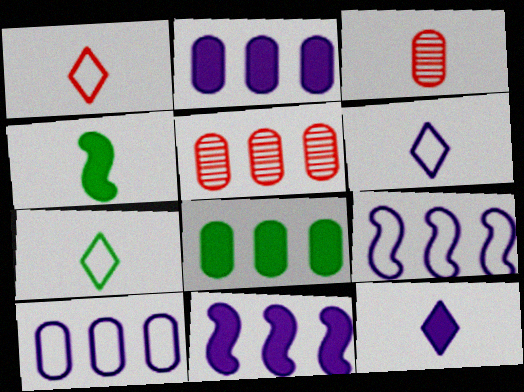[[1, 6, 7], 
[3, 4, 6], 
[5, 8, 10]]